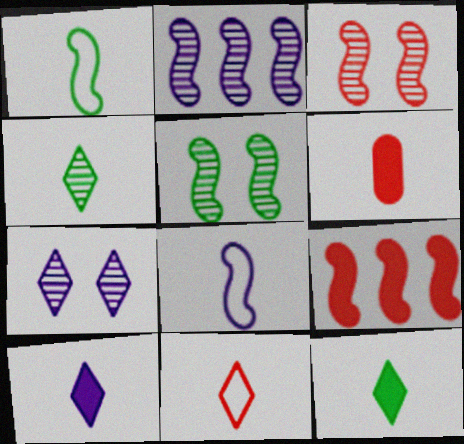[[4, 6, 8], 
[4, 10, 11], 
[5, 8, 9]]